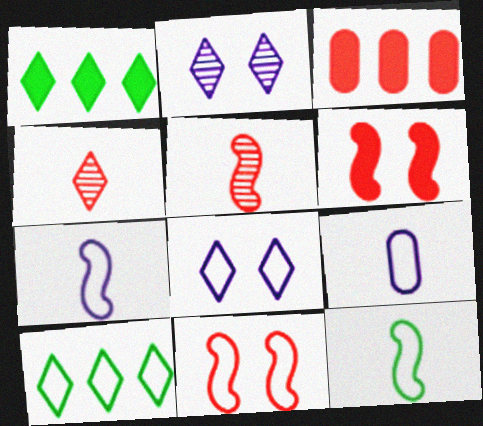[[1, 4, 8], 
[2, 3, 12], 
[3, 4, 11], 
[9, 10, 11]]